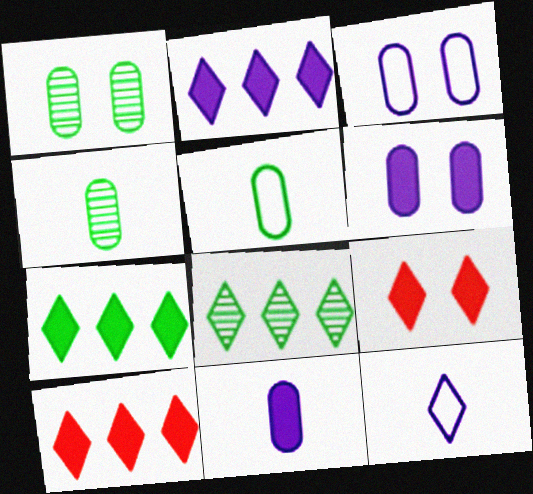[[2, 7, 10], 
[8, 9, 12]]